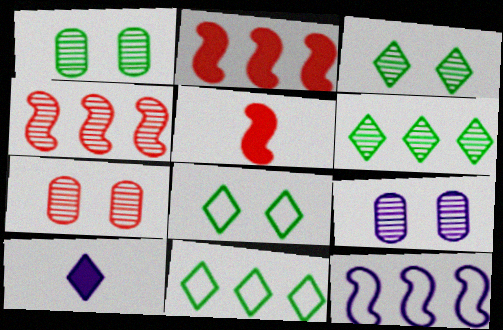[[1, 7, 9], 
[5, 9, 11], 
[9, 10, 12]]